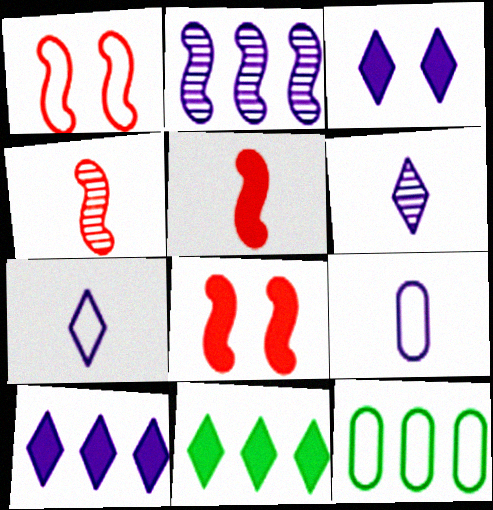[[1, 7, 12], 
[2, 3, 9], 
[3, 4, 12], 
[6, 8, 12]]